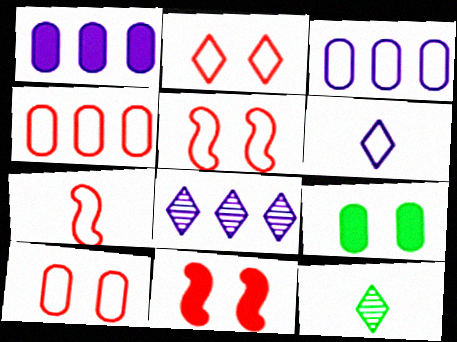[[1, 5, 12], 
[2, 4, 7], 
[2, 5, 10], 
[3, 11, 12], 
[7, 8, 9]]